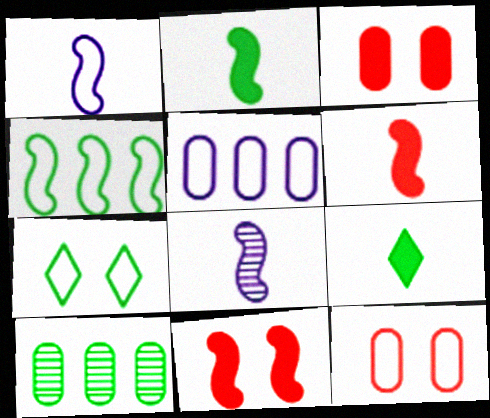[[2, 7, 10], 
[4, 8, 11]]